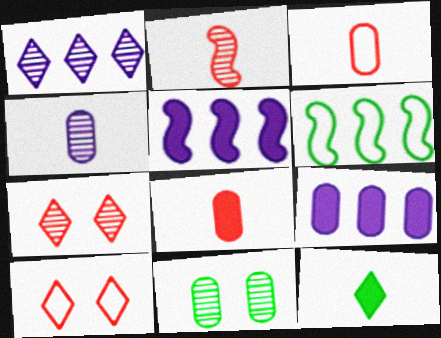[[1, 2, 11], 
[1, 10, 12], 
[3, 9, 11], 
[6, 11, 12]]